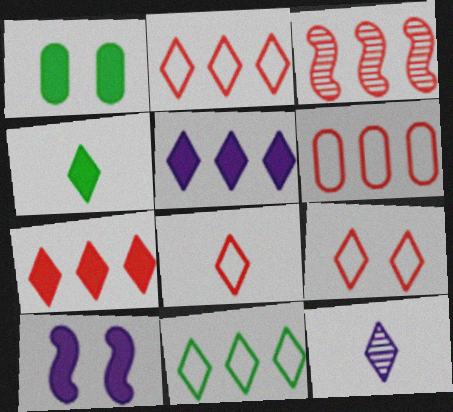[[2, 8, 9], 
[3, 6, 7], 
[4, 8, 12]]